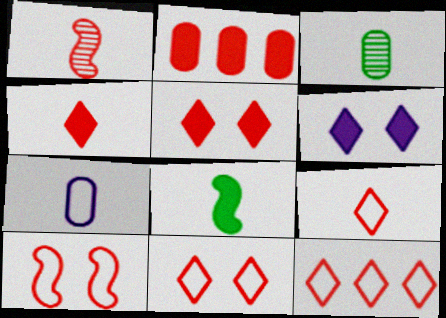[[1, 2, 11], 
[2, 6, 8], 
[9, 11, 12]]